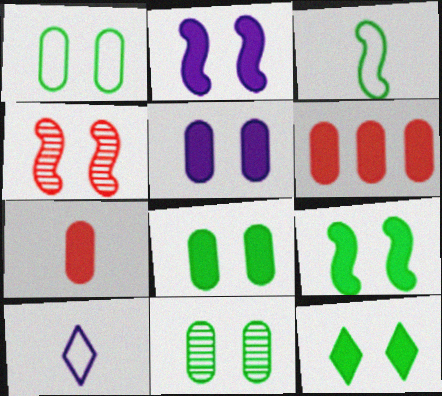[[1, 8, 11], 
[8, 9, 12]]